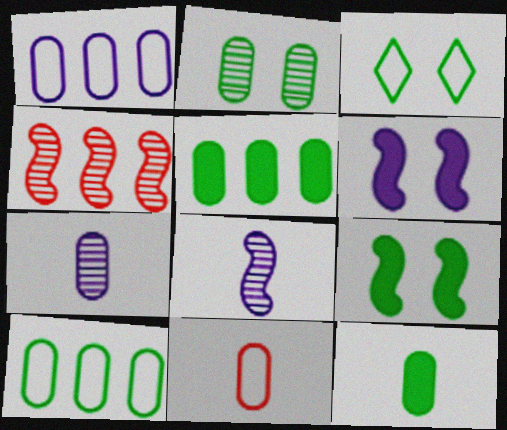[[2, 3, 9], 
[2, 10, 12], 
[7, 11, 12]]